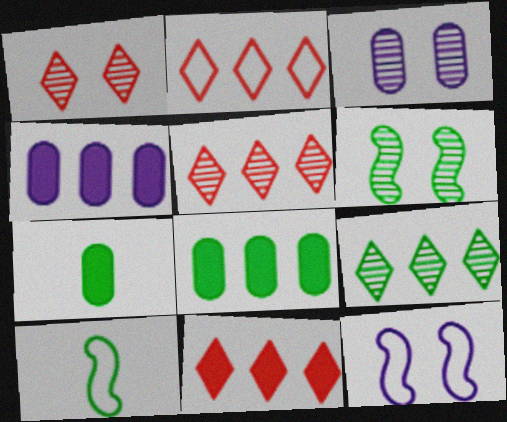[[1, 3, 6], 
[1, 4, 10], 
[2, 5, 11], 
[3, 10, 11], 
[5, 7, 12]]